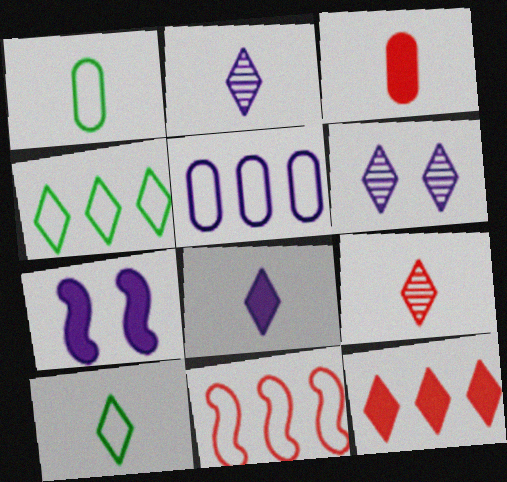[[2, 5, 7], 
[4, 5, 11], 
[6, 10, 12], 
[8, 9, 10]]